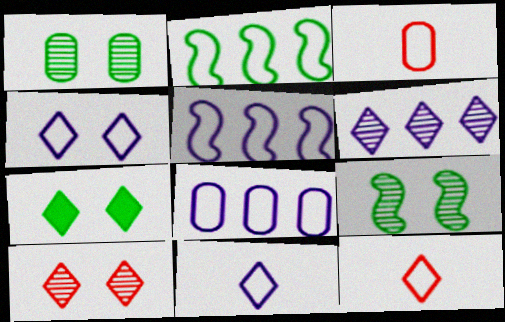[[2, 3, 4], 
[4, 7, 10], 
[6, 7, 12]]